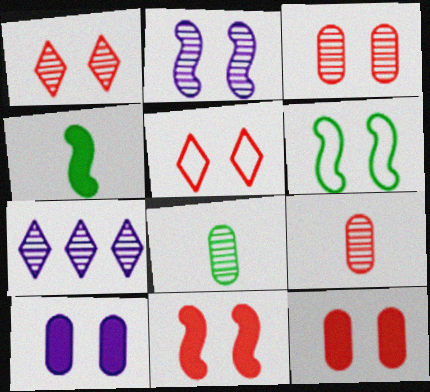[[1, 6, 10], 
[2, 6, 11], 
[3, 5, 11]]